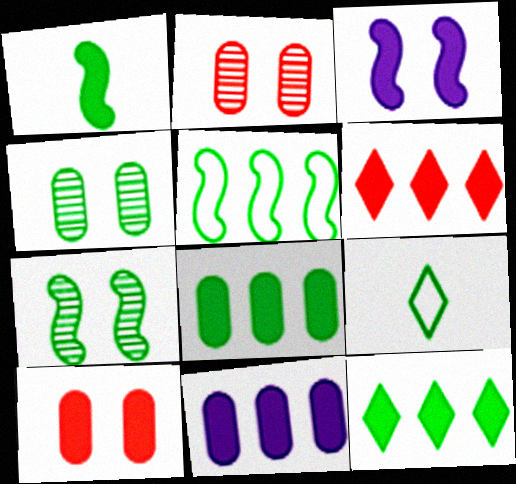[[1, 5, 7], 
[7, 8, 9]]